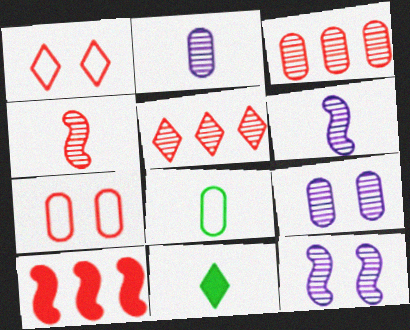[]